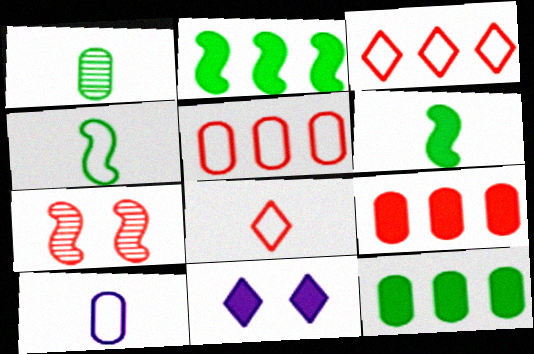[[4, 8, 10], 
[6, 9, 11], 
[7, 8, 9]]